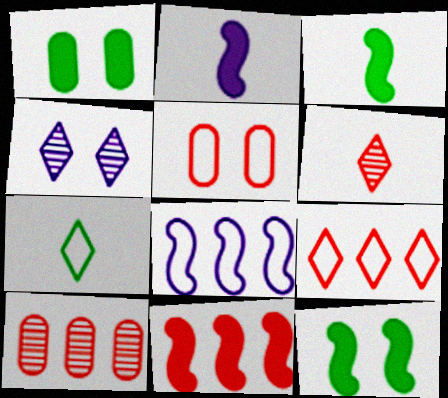[[1, 6, 8], 
[2, 11, 12], 
[4, 5, 12], 
[5, 6, 11], 
[5, 7, 8], 
[9, 10, 11]]